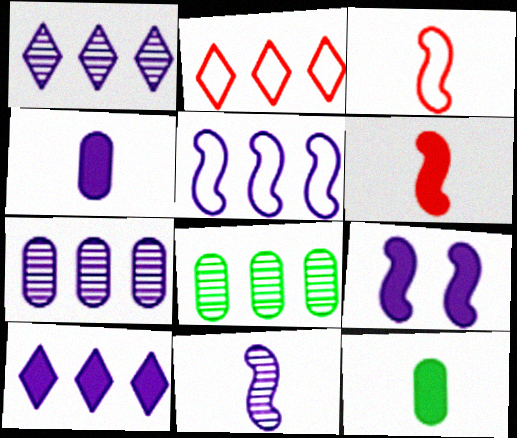[[4, 9, 10], 
[5, 7, 10], 
[5, 9, 11]]